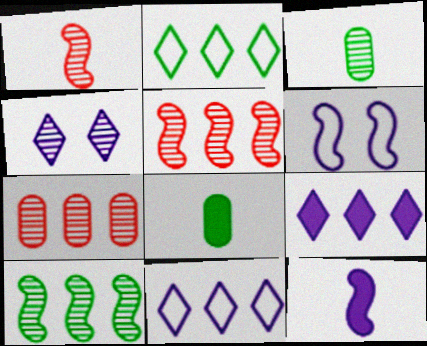[[3, 4, 5]]